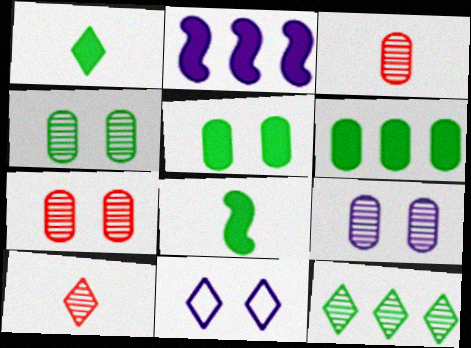[[4, 7, 9]]